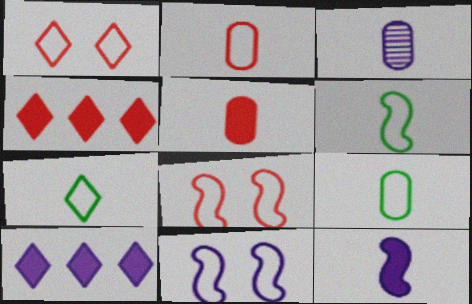[[3, 5, 9], 
[3, 10, 11], 
[6, 7, 9]]